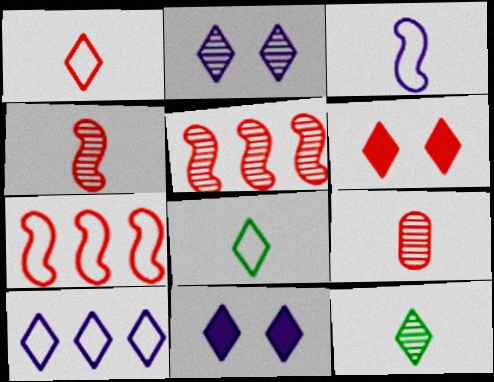[[6, 7, 9], 
[6, 10, 12]]